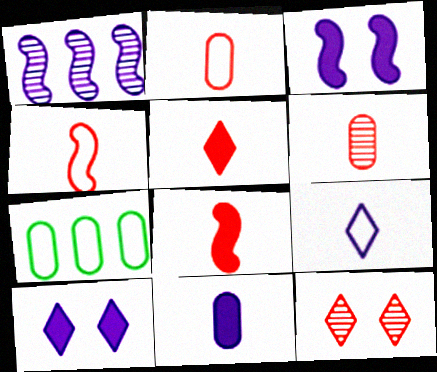[[4, 5, 6]]